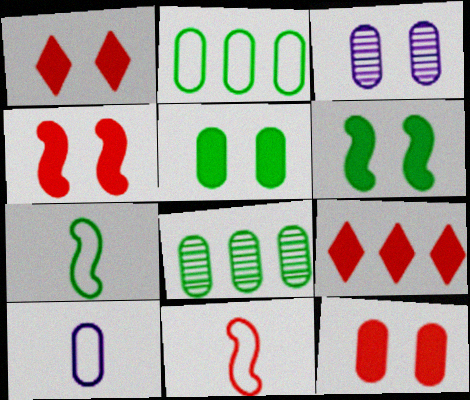[[1, 4, 12], 
[3, 7, 9], 
[8, 10, 12]]